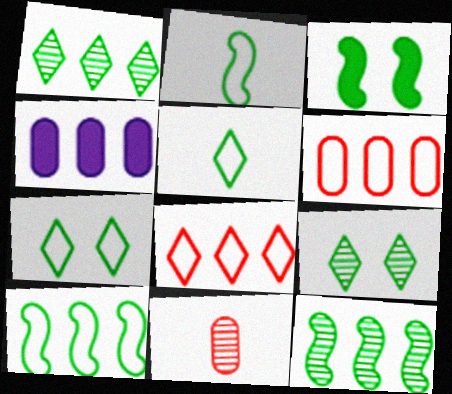[[2, 3, 12], 
[4, 8, 12]]